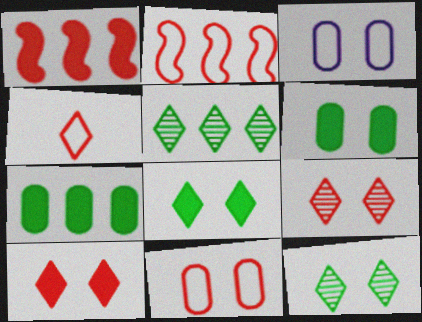[[2, 4, 11]]